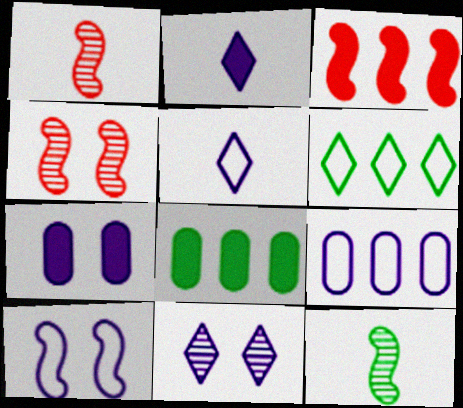[[1, 6, 7], 
[3, 10, 12], 
[4, 5, 8], 
[5, 9, 10], 
[7, 10, 11]]